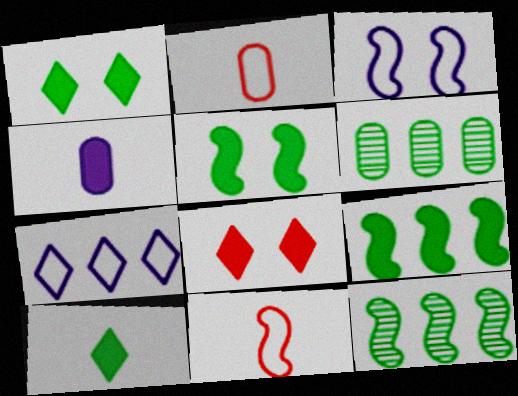[[4, 8, 9]]